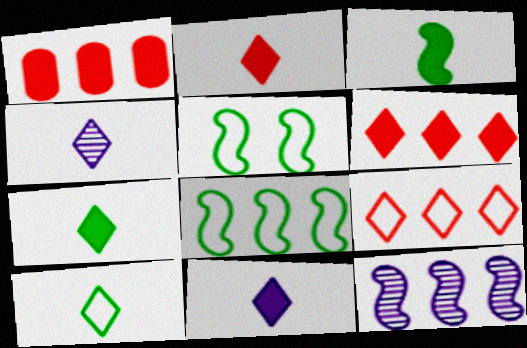[[1, 4, 5], 
[2, 4, 10], 
[2, 7, 11]]